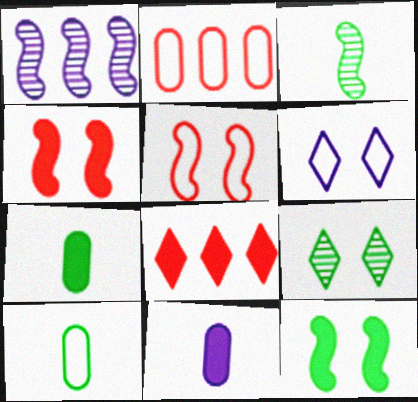[[1, 6, 11], 
[8, 11, 12]]